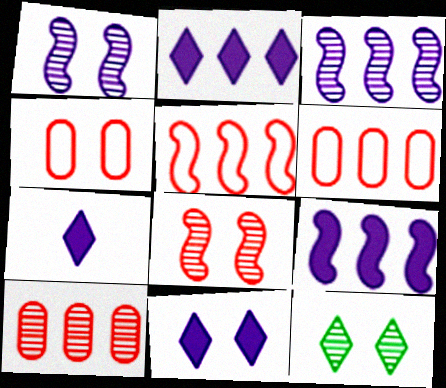[[2, 7, 11]]